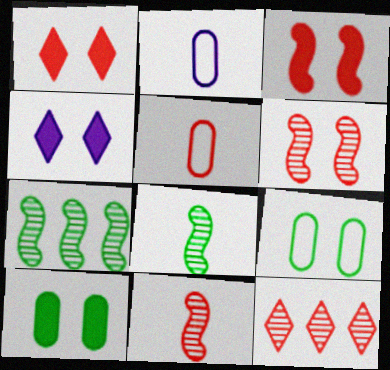[[1, 2, 7], 
[3, 4, 10], 
[3, 5, 12], 
[4, 5, 7], 
[4, 6, 9]]